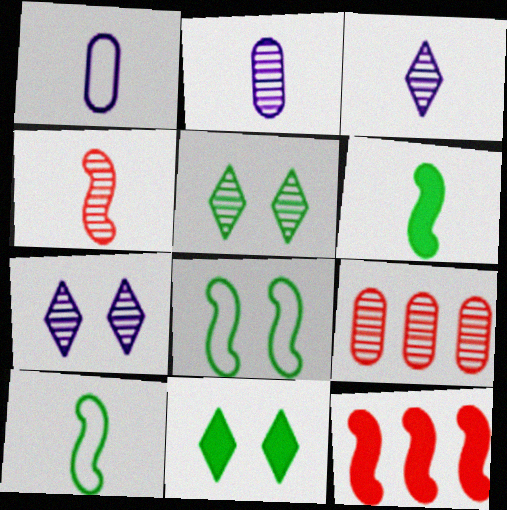[[1, 5, 12]]